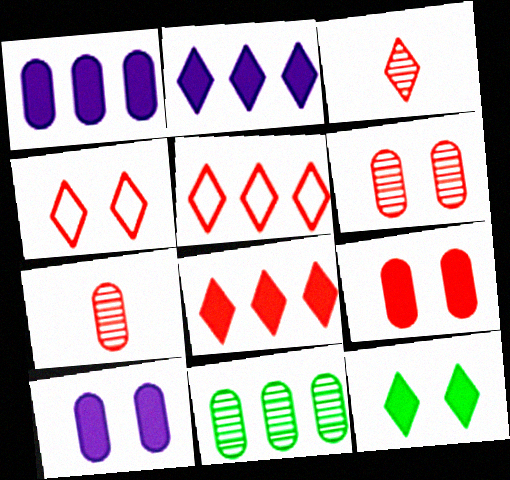[[3, 4, 8]]